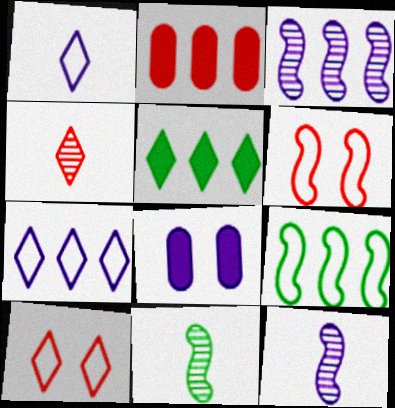[[1, 3, 8], 
[2, 4, 6], 
[4, 8, 9], 
[7, 8, 12]]